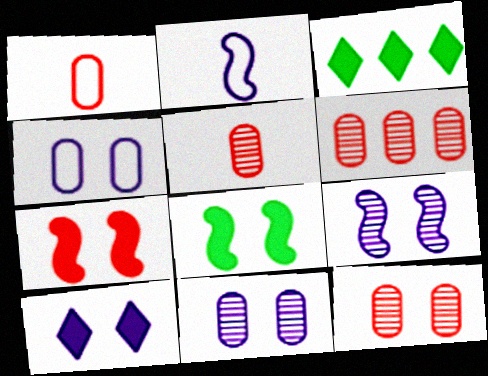[[1, 3, 9], 
[2, 3, 12], 
[4, 9, 10], 
[5, 6, 12]]